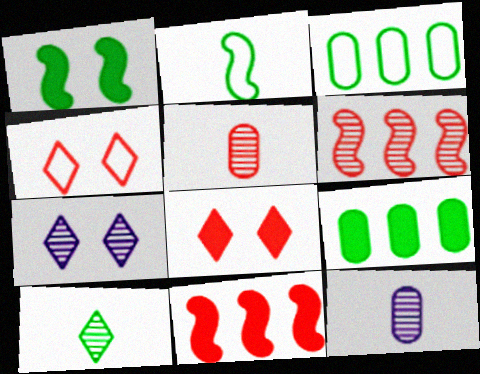[[1, 3, 10], 
[4, 5, 11]]